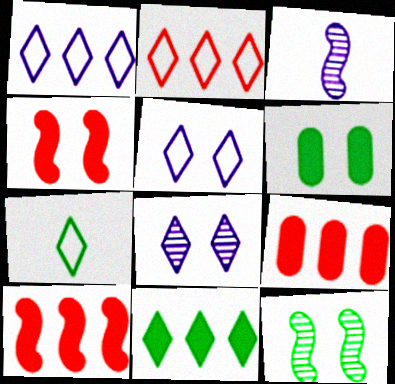[[2, 3, 6], 
[2, 5, 7]]